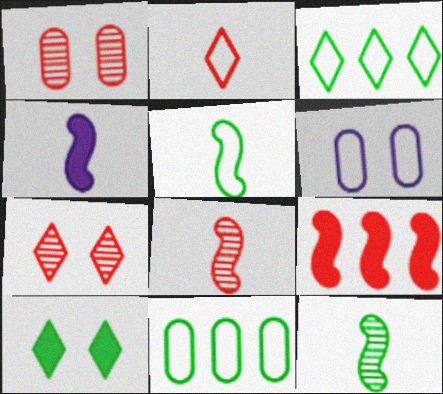[[1, 2, 9], 
[1, 3, 4], 
[4, 5, 8], 
[4, 7, 11], 
[10, 11, 12]]